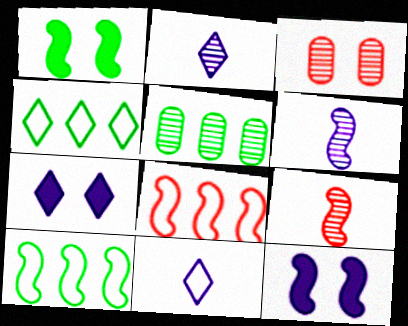[[1, 6, 8], 
[9, 10, 12]]